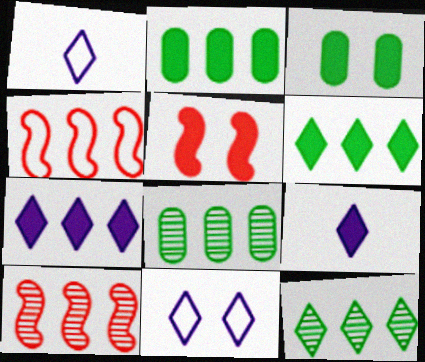[[1, 3, 10], 
[1, 5, 8], 
[2, 5, 9], 
[4, 7, 8]]